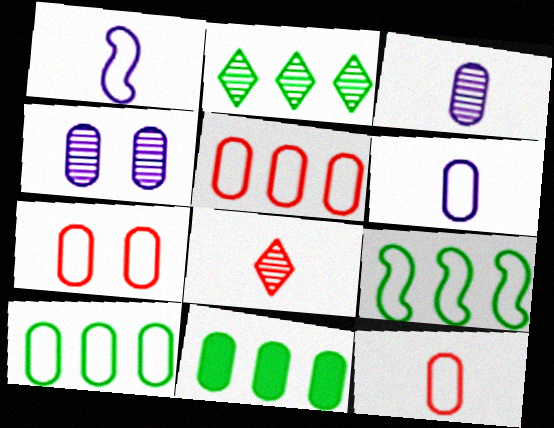[[2, 9, 11], 
[3, 7, 11], 
[4, 11, 12], 
[5, 7, 12], 
[6, 7, 10]]